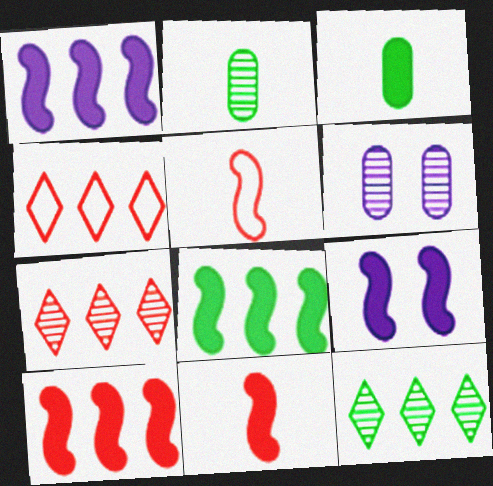[[1, 8, 10], 
[2, 4, 9], 
[8, 9, 11]]